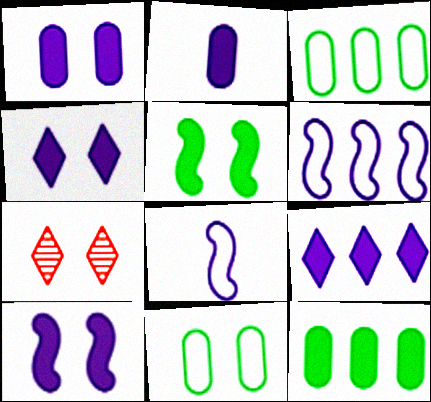[[1, 4, 10], 
[2, 9, 10], 
[7, 8, 12], 
[7, 10, 11]]